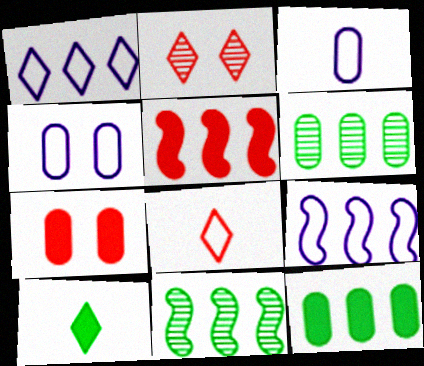[[1, 2, 10], 
[1, 5, 6], 
[3, 6, 7], 
[5, 9, 11]]